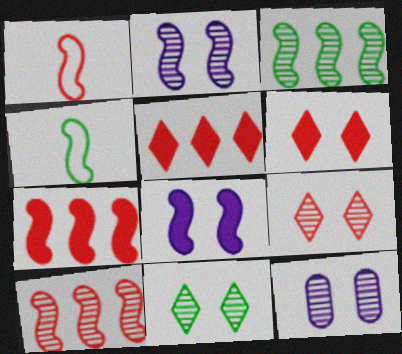[[1, 3, 8], 
[2, 4, 7], 
[4, 5, 12], 
[4, 8, 10]]